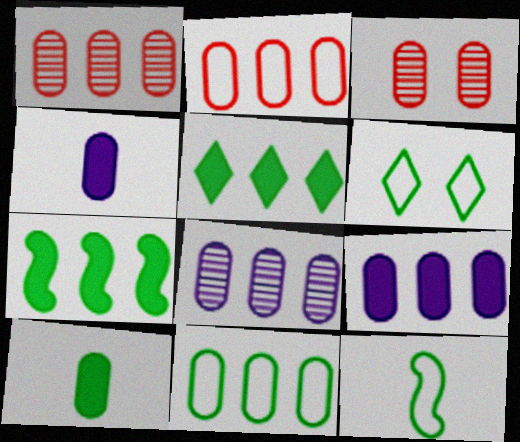[[1, 9, 11], 
[3, 4, 11], 
[6, 11, 12]]